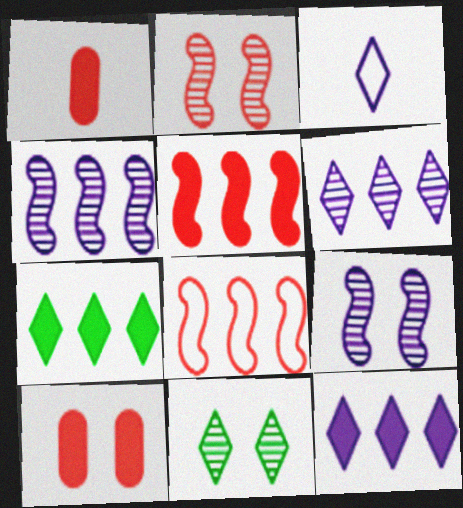[]